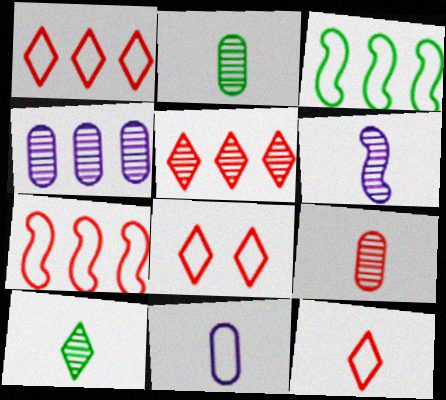[[1, 8, 12], 
[3, 8, 11], 
[6, 9, 10]]